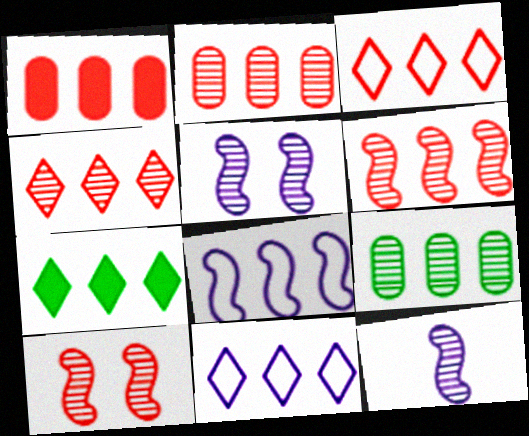[[1, 3, 6], 
[2, 4, 6], 
[2, 7, 8], 
[4, 7, 11]]